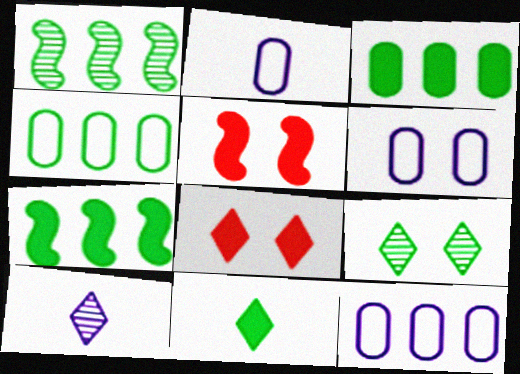[[1, 2, 8], 
[2, 6, 12], 
[4, 5, 10], 
[5, 6, 9]]